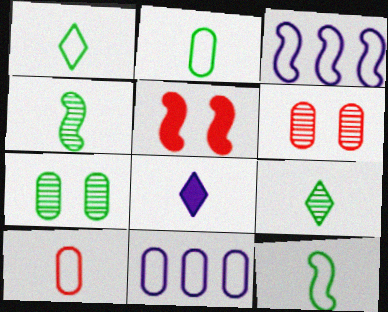[[1, 2, 12], 
[3, 4, 5], 
[4, 8, 10], 
[5, 9, 11]]